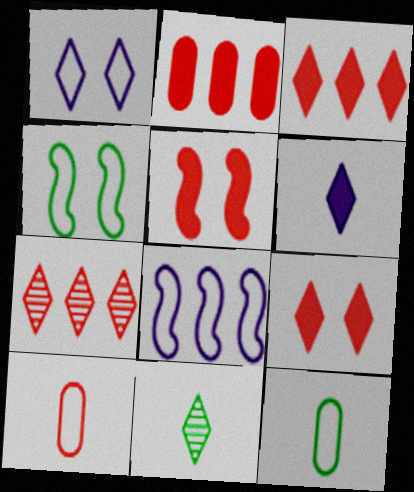[[1, 3, 11], 
[5, 7, 10]]